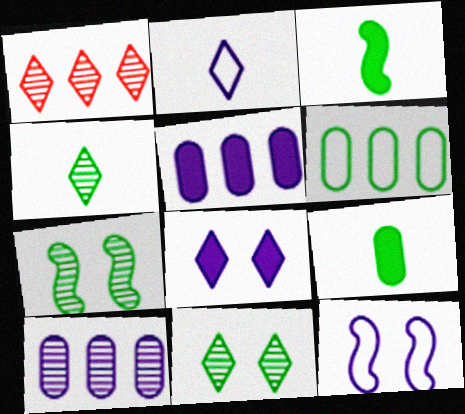[[1, 9, 12], 
[3, 6, 11]]